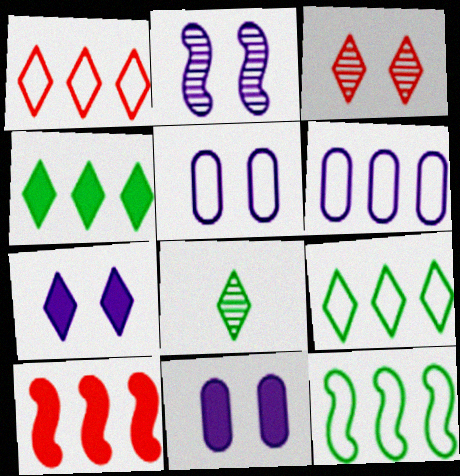[[1, 6, 12], 
[1, 7, 8], 
[2, 5, 7], 
[5, 8, 10]]